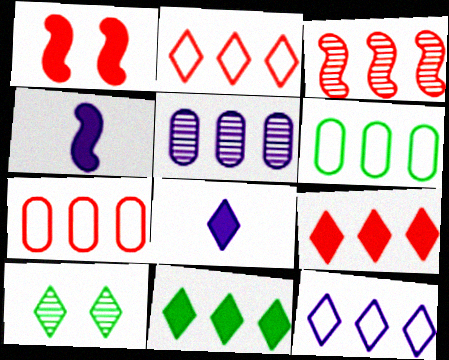[[2, 8, 10], 
[3, 7, 9], 
[4, 7, 10]]